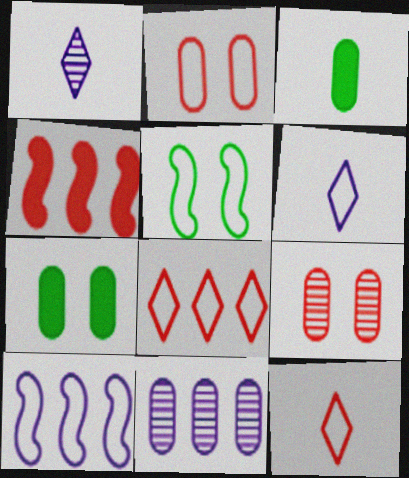[[2, 3, 11], 
[4, 9, 12]]